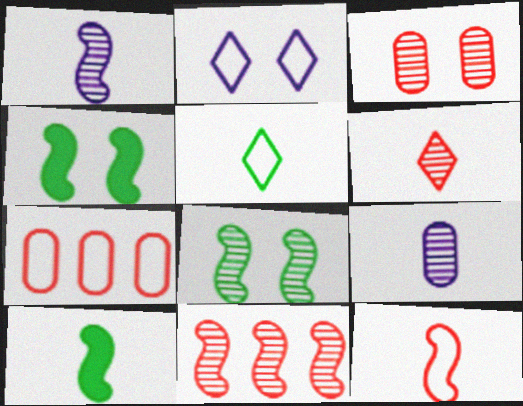[[1, 8, 11], 
[1, 10, 12], 
[2, 3, 4], 
[3, 6, 11]]